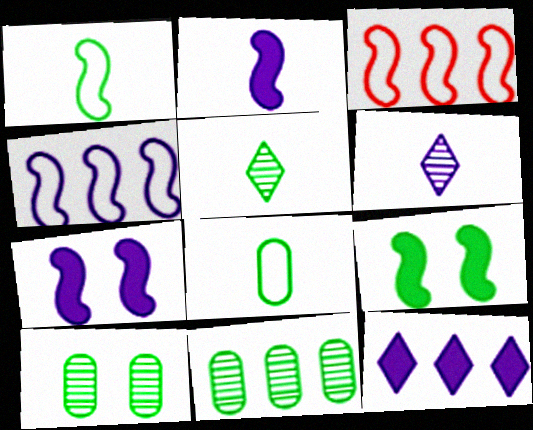[[3, 11, 12]]